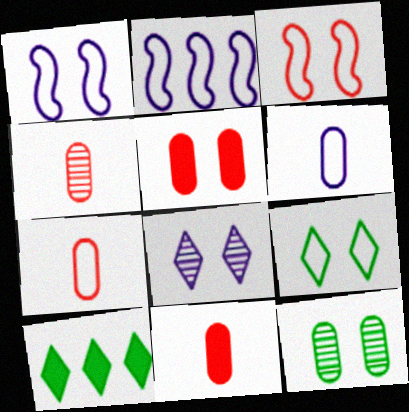[[1, 4, 10], 
[2, 7, 9], 
[4, 7, 11]]